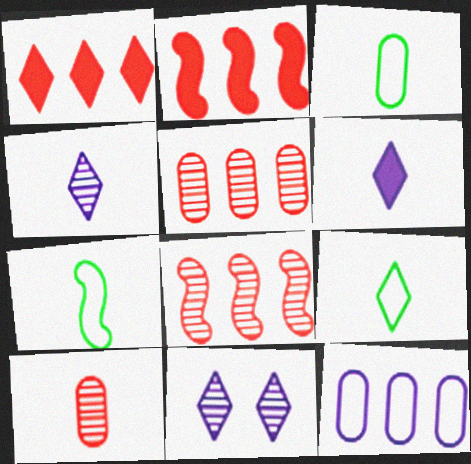[[1, 9, 11], 
[2, 3, 11], 
[3, 7, 9], 
[6, 7, 10]]